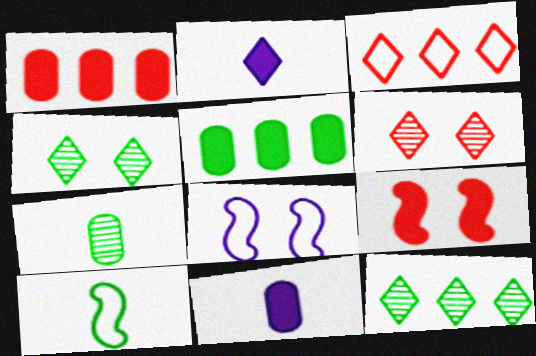[[2, 3, 4], 
[2, 5, 9], 
[4, 5, 10]]